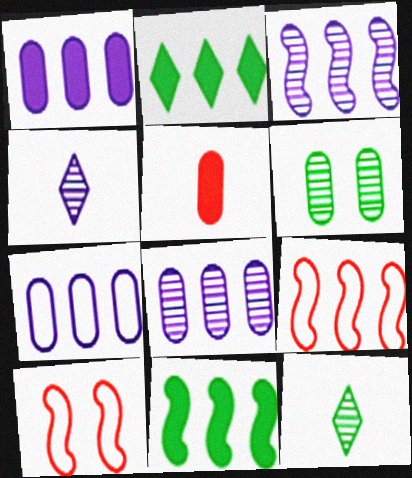[[1, 7, 8], 
[1, 10, 12], 
[2, 8, 9], 
[3, 9, 11], 
[5, 6, 7]]